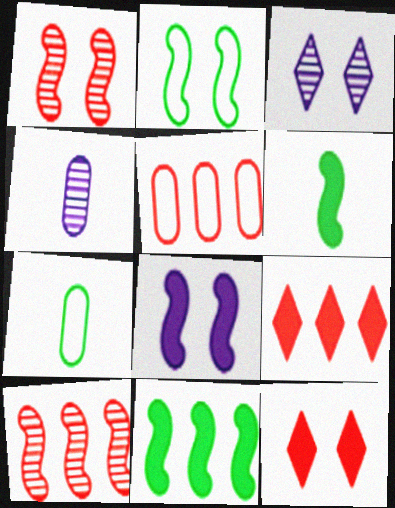[[1, 2, 8], 
[2, 4, 9], 
[3, 5, 6], 
[5, 9, 10]]